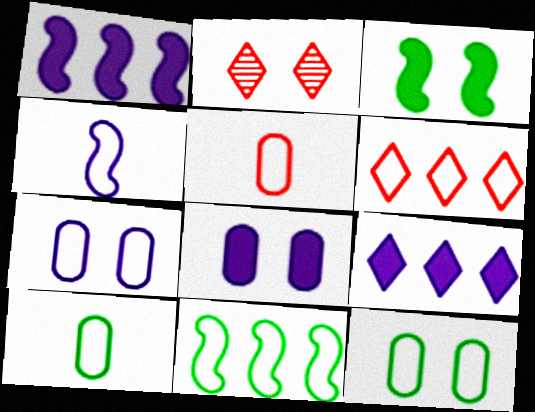[[1, 2, 10], 
[2, 3, 7], 
[4, 6, 12]]